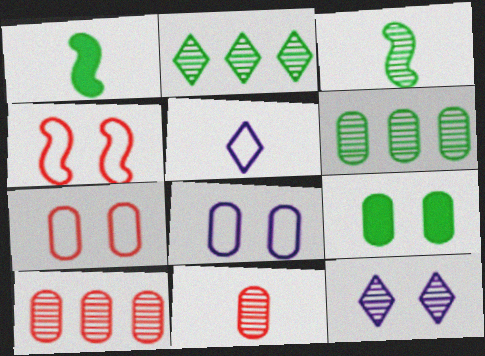[[1, 5, 11], 
[3, 10, 12], 
[4, 9, 12]]